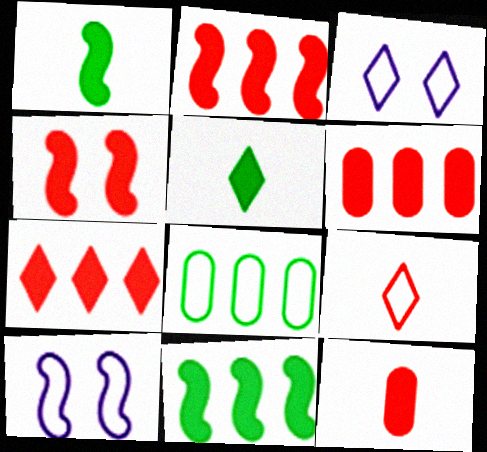[[2, 6, 7], 
[4, 7, 12], 
[8, 9, 10]]